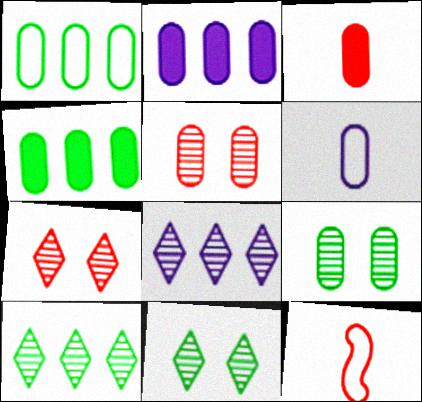[[2, 11, 12], 
[4, 5, 6]]